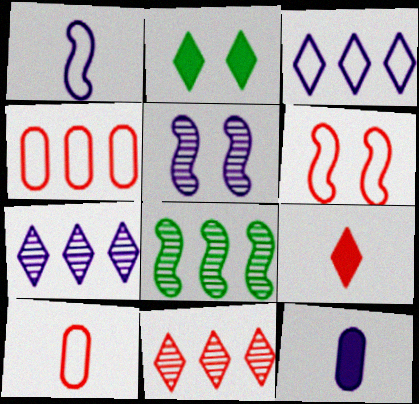[[3, 5, 12]]